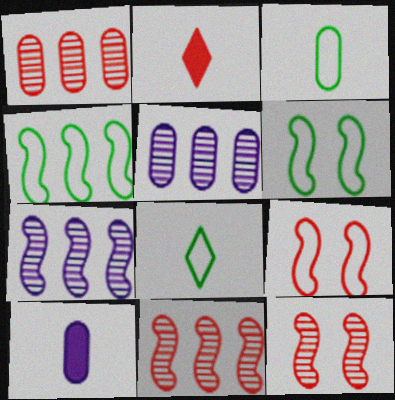[[1, 2, 9], 
[2, 5, 6]]